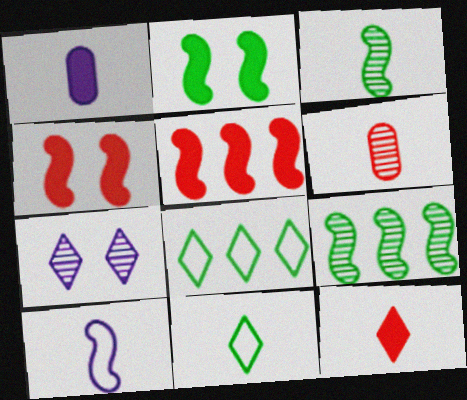[[4, 9, 10], 
[6, 7, 9], 
[7, 8, 12]]